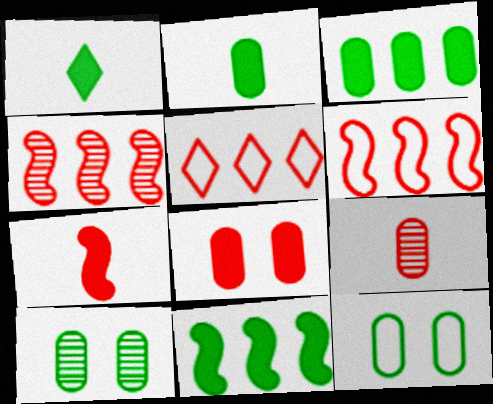[]